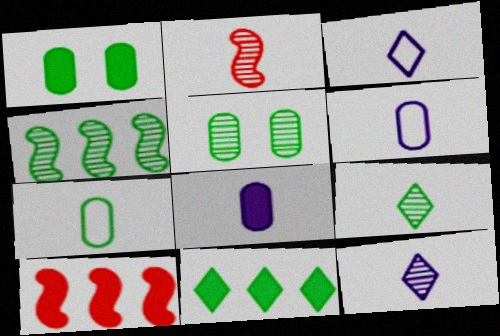[[3, 5, 10], 
[4, 5, 9]]